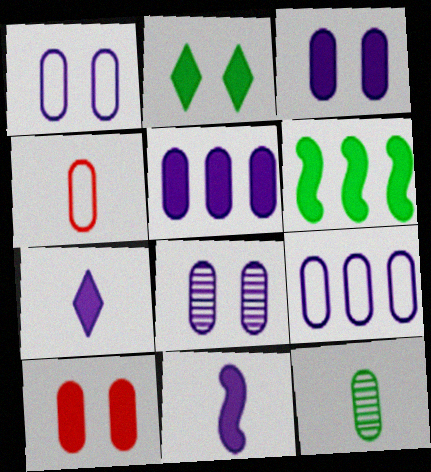[[1, 3, 8], 
[6, 7, 10], 
[9, 10, 12]]